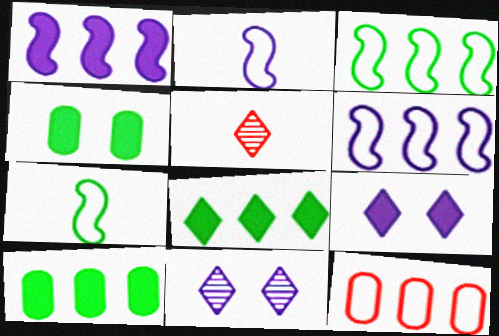[[4, 5, 6]]